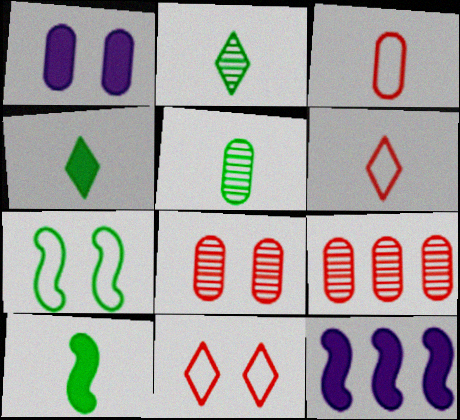[[5, 11, 12]]